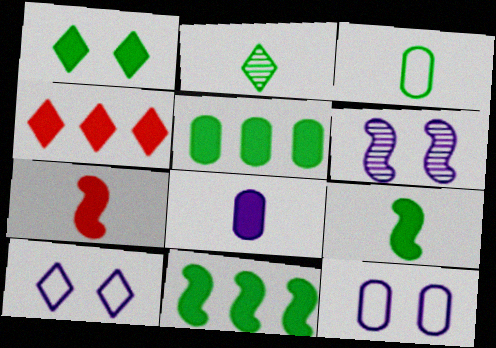[[1, 5, 9], 
[2, 3, 9], 
[2, 4, 10], 
[3, 4, 6]]